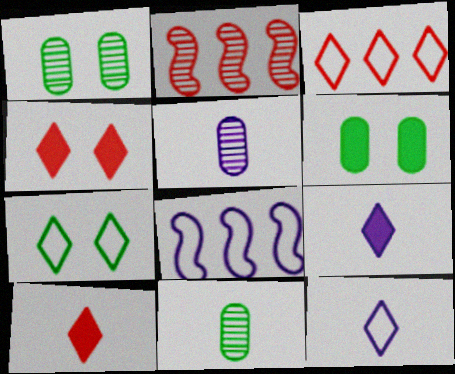[[1, 8, 10], 
[2, 6, 12], 
[3, 7, 12], 
[4, 8, 11]]